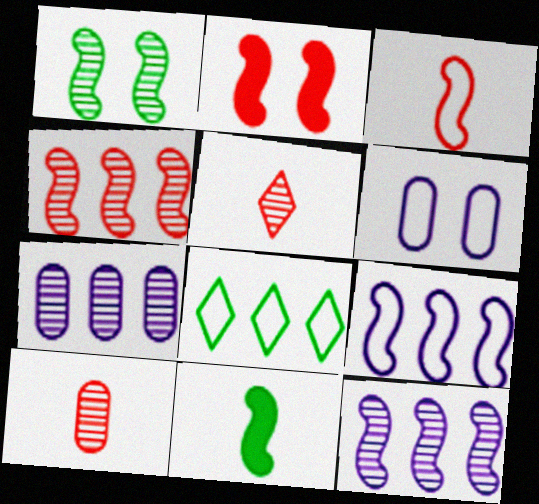[[1, 5, 7], 
[2, 3, 4], 
[3, 6, 8]]